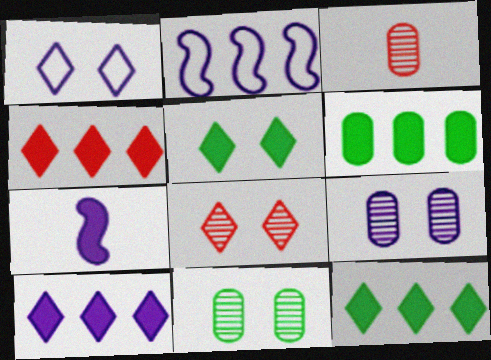[[1, 5, 8], 
[2, 3, 5], 
[4, 10, 12]]